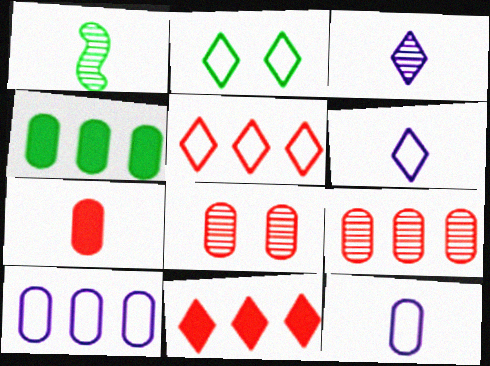[[1, 2, 4], 
[1, 6, 7], 
[2, 3, 11], 
[2, 5, 6], 
[4, 8, 12], 
[4, 9, 10]]